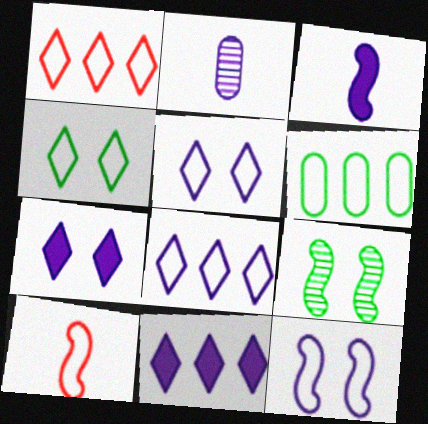[[2, 11, 12], 
[5, 6, 10]]